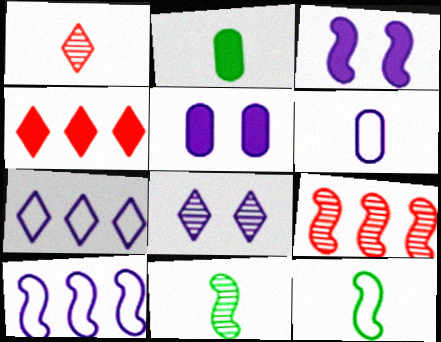[[2, 3, 4], 
[3, 9, 12]]